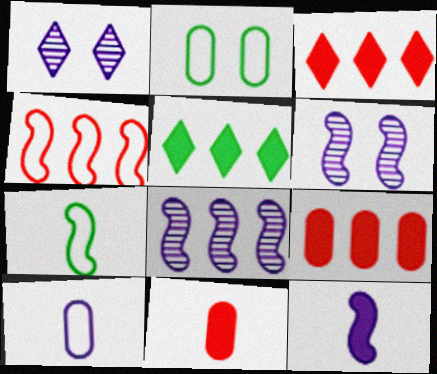[[1, 7, 9]]